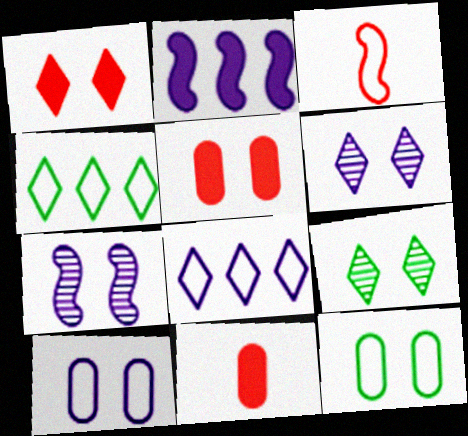[[1, 7, 12], 
[3, 4, 10], 
[3, 8, 12], 
[4, 7, 11]]